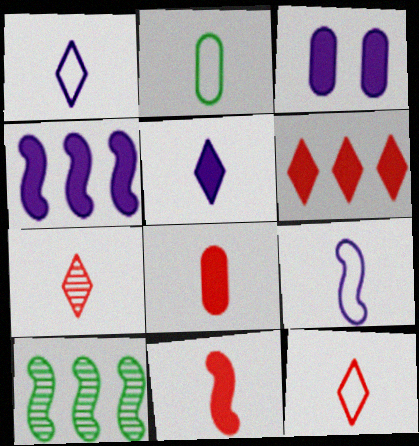[[2, 9, 12], 
[3, 4, 5], 
[3, 10, 12]]